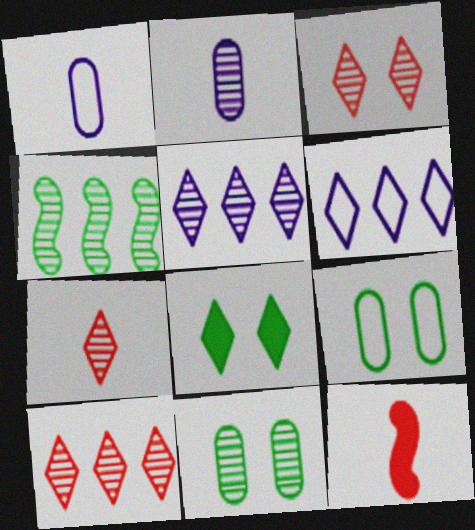[[2, 3, 4], 
[3, 7, 10], 
[5, 9, 12], 
[6, 7, 8], 
[6, 11, 12]]